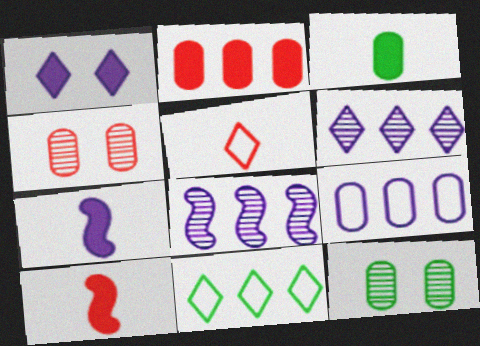[[2, 8, 11], 
[3, 4, 9], 
[4, 7, 11]]